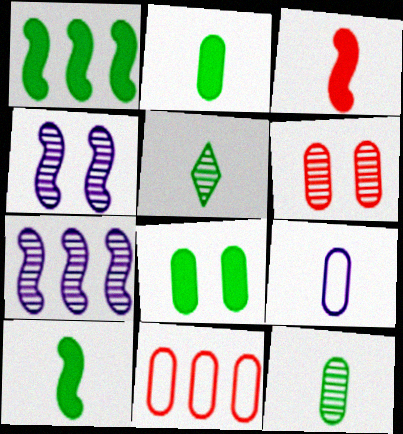[[3, 5, 9], 
[5, 6, 7]]